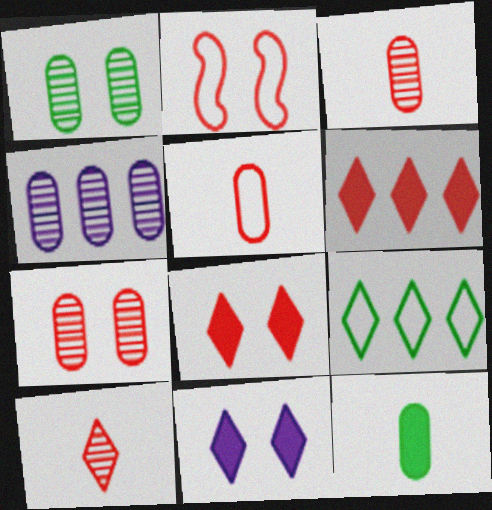[[1, 2, 11], 
[1, 3, 4], 
[2, 3, 6], 
[2, 7, 8], 
[9, 10, 11]]